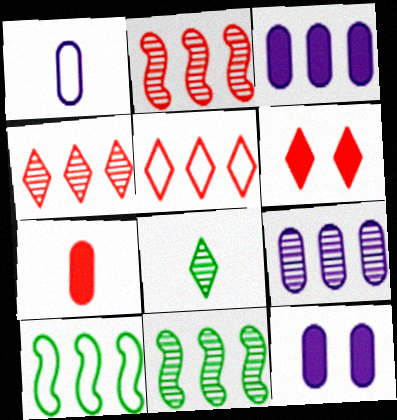[[1, 6, 11], 
[1, 9, 12], 
[3, 4, 10], 
[3, 5, 11], 
[4, 9, 11]]